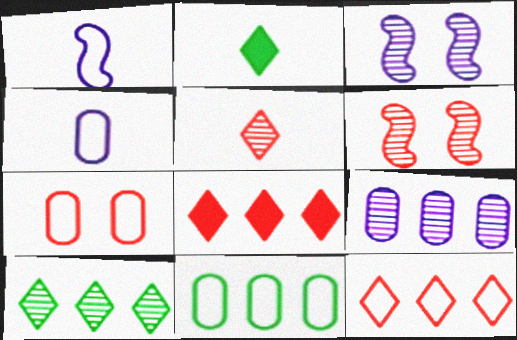[[4, 7, 11]]